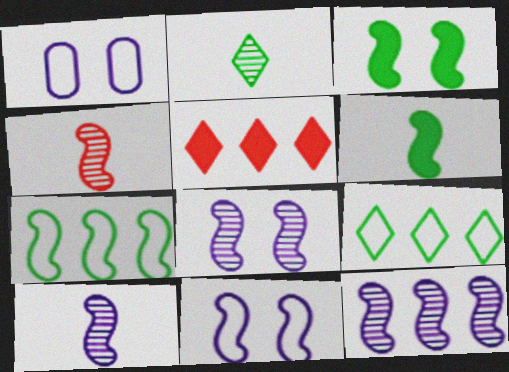[[8, 10, 12]]